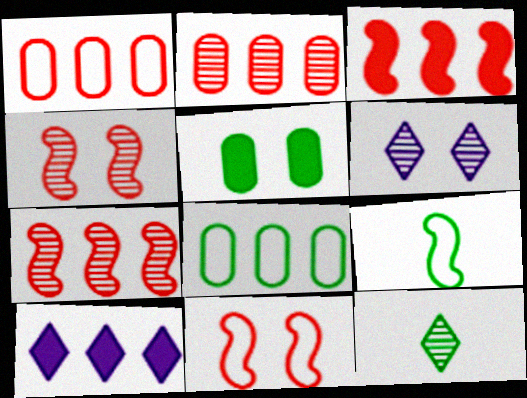[[5, 6, 11], 
[7, 8, 10]]